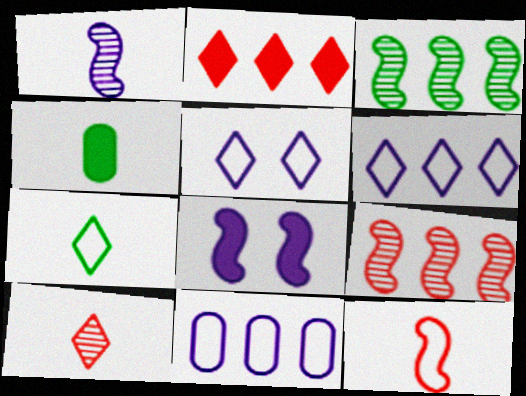[[2, 3, 11], 
[2, 4, 8], 
[3, 8, 12], 
[4, 5, 9]]